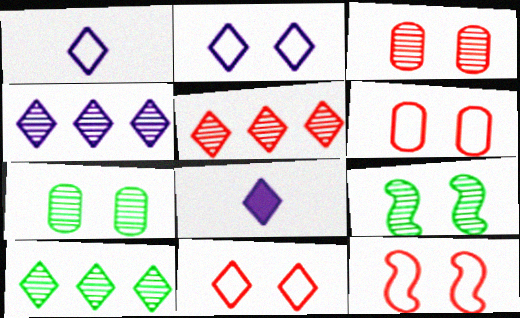[[2, 4, 8], 
[4, 5, 10], 
[6, 11, 12], 
[8, 10, 11]]